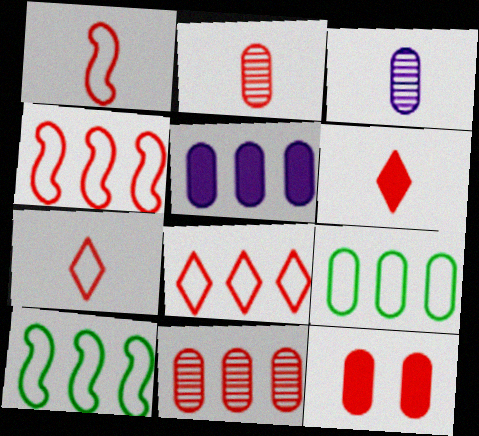[[1, 2, 6], 
[3, 9, 12], 
[5, 9, 11]]